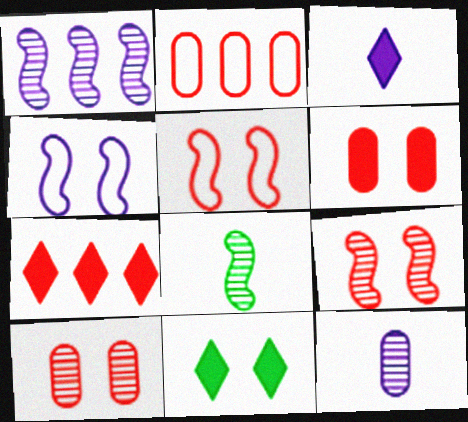[[1, 8, 9], 
[3, 7, 11], 
[4, 10, 11]]